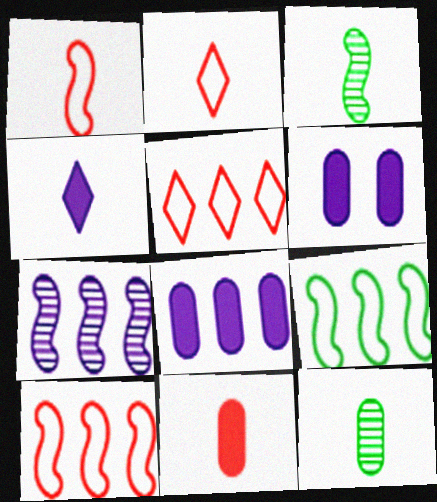[[1, 4, 12], 
[3, 5, 6]]